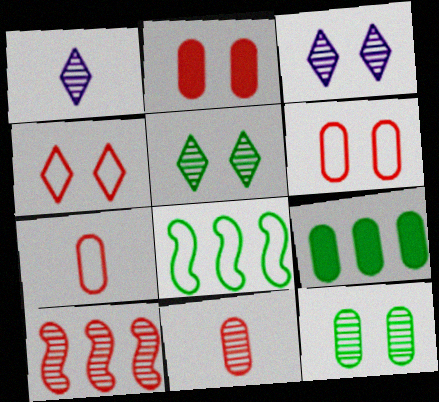[[1, 2, 8], 
[1, 10, 12]]